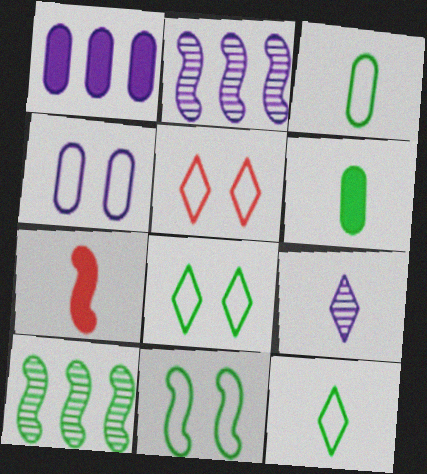[[2, 5, 6], 
[2, 7, 11], 
[3, 7, 9], 
[4, 5, 11], 
[6, 8, 10]]